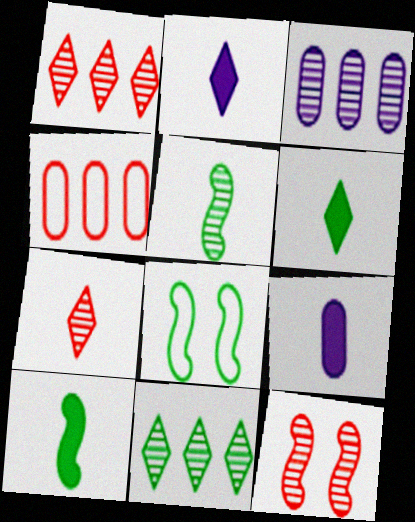[[1, 8, 9]]